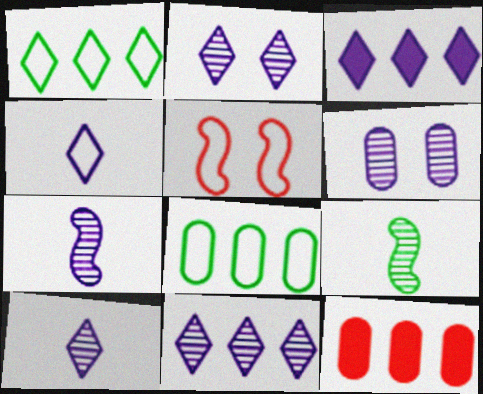[[2, 3, 4], 
[2, 10, 11], 
[4, 5, 8], 
[6, 7, 11]]